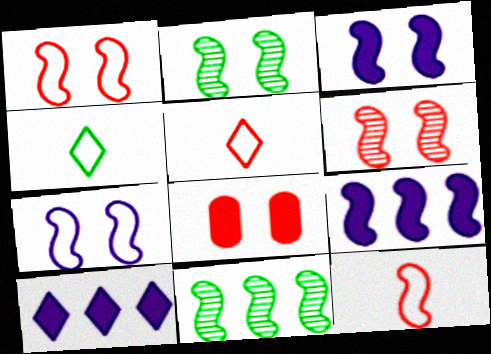[[1, 2, 3], 
[2, 9, 12], 
[3, 11, 12]]